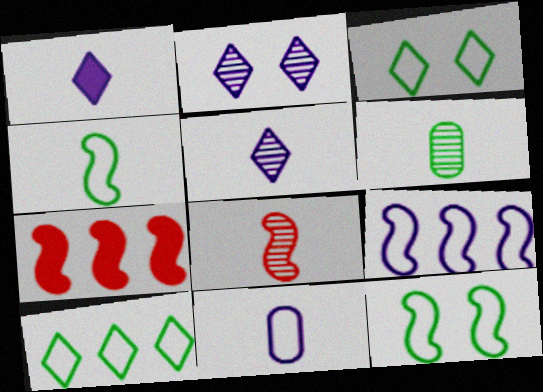[[5, 6, 8]]